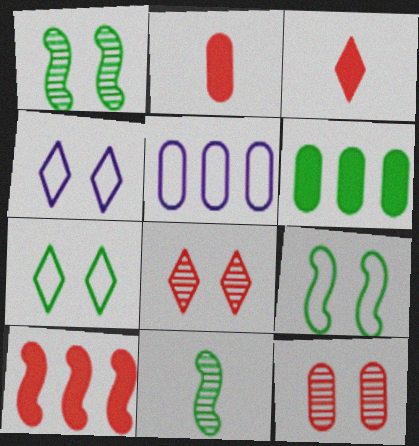[[1, 3, 5], 
[6, 7, 11]]